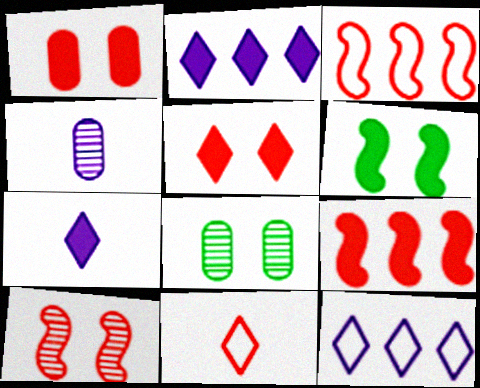[[3, 7, 8]]